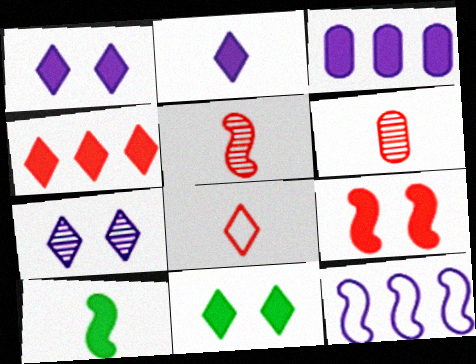[[2, 4, 11], 
[6, 11, 12]]